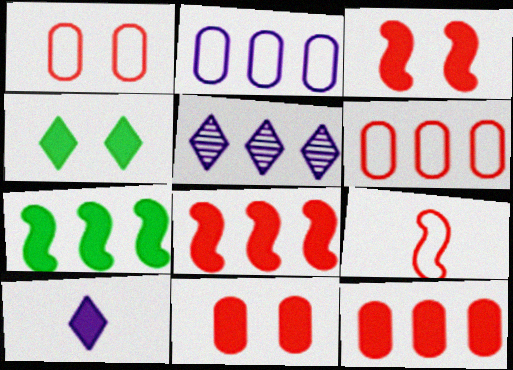[[5, 6, 7], 
[7, 10, 11]]